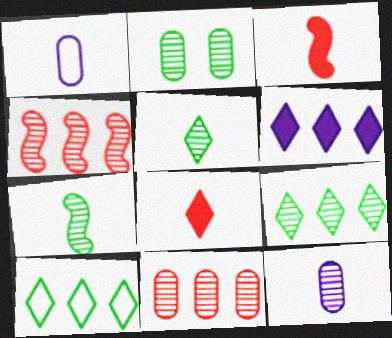[[1, 3, 5], 
[1, 7, 8], 
[2, 7, 9], 
[2, 11, 12]]